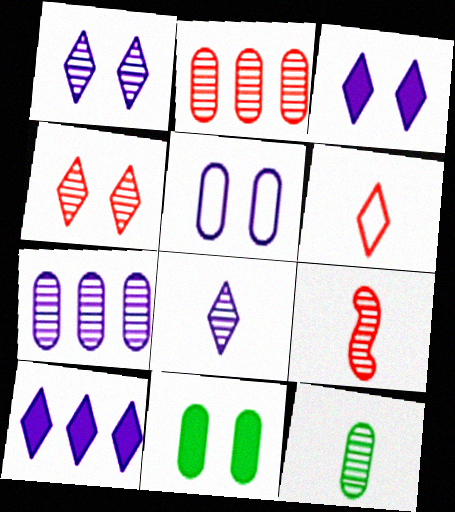[[2, 4, 9], 
[8, 9, 12]]